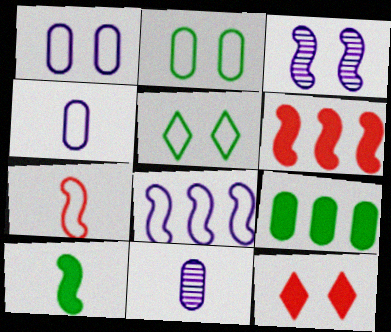[[2, 3, 12], 
[5, 6, 11]]